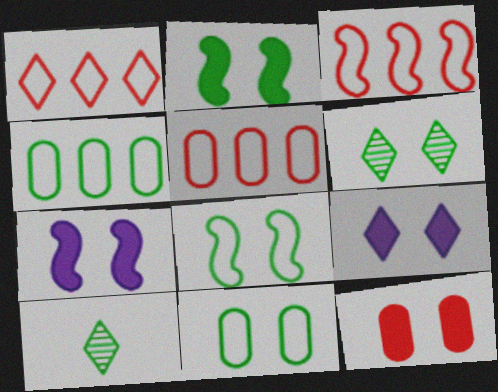[[1, 3, 5], 
[1, 9, 10], 
[2, 4, 10], 
[2, 6, 11], 
[2, 9, 12], 
[5, 7, 10]]